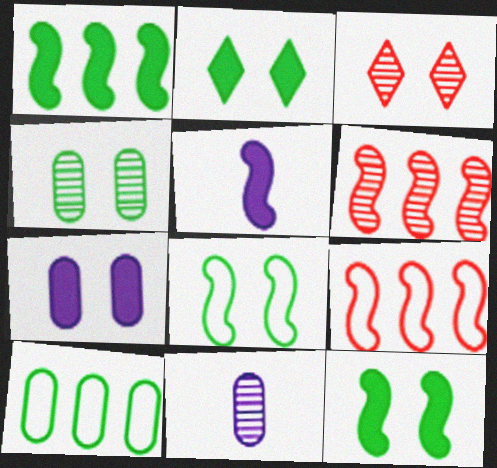[[2, 4, 8], 
[2, 9, 11], 
[3, 5, 10], 
[3, 7, 8], 
[5, 6, 8]]